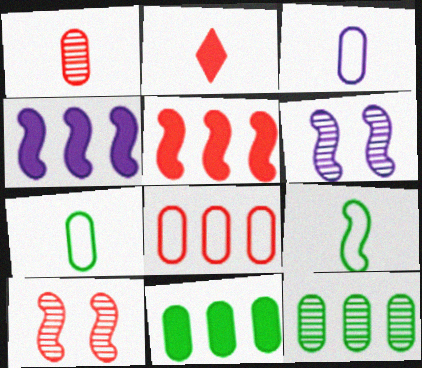[[2, 8, 10], 
[4, 9, 10], 
[5, 6, 9]]